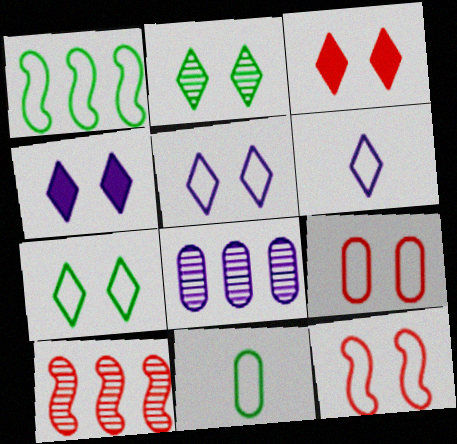[[1, 6, 9], 
[1, 7, 11], 
[2, 3, 5], 
[4, 10, 11]]